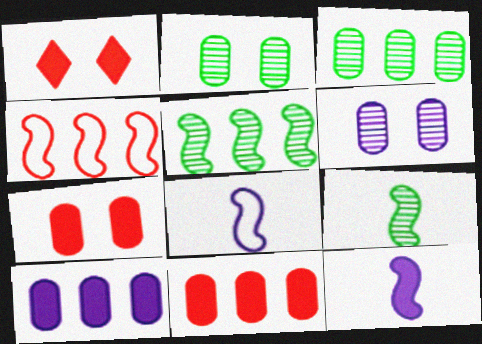[[1, 3, 8]]